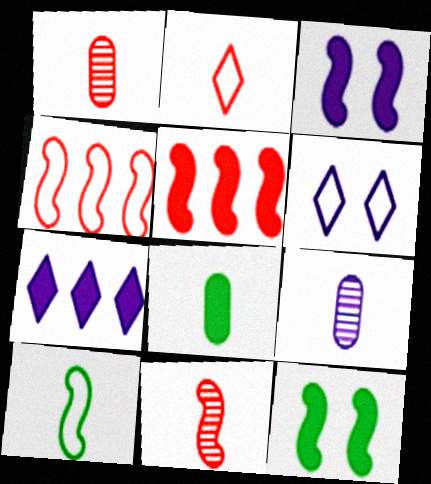[]